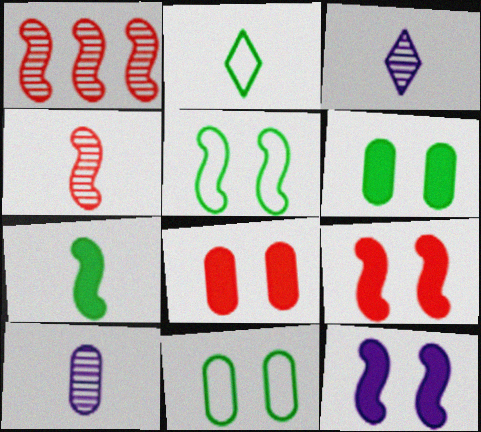[]